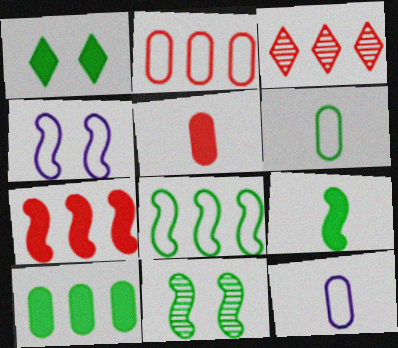[[1, 9, 10], 
[2, 3, 7], 
[8, 9, 11]]